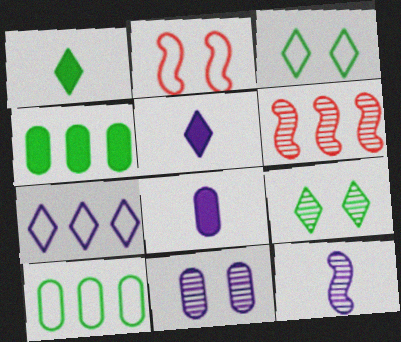[[3, 6, 8], 
[4, 6, 7]]